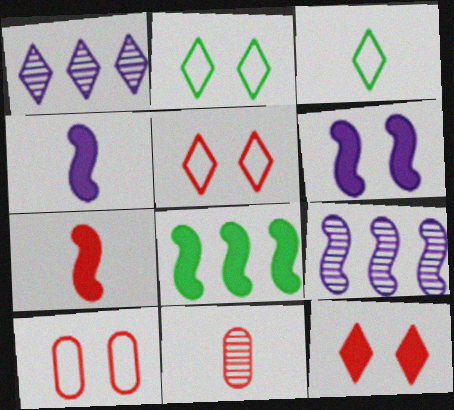[[1, 3, 12], 
[3, 4, 11], 
[6, 7, 8]]